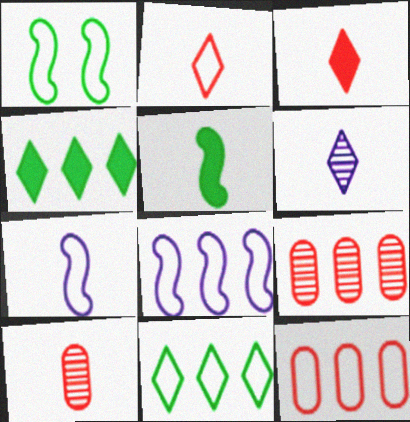[[4, 8, 9], 
[8, 11, 12]]